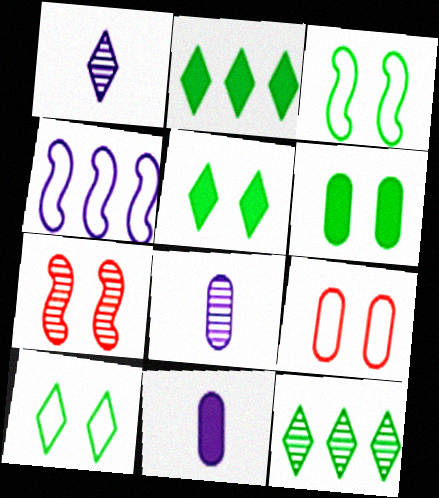[[7, 8, 12]]